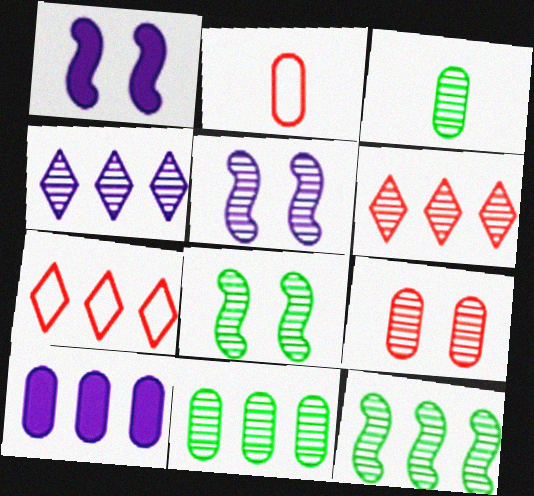[[1, 3, 7], 
[3, 5, 6], 
[7, 10, 12]]